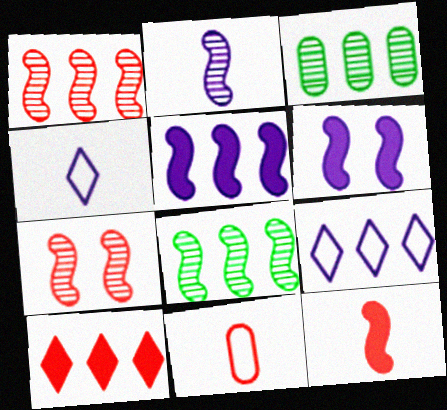[[2, 7, 8], 
[7, 10, 11]]